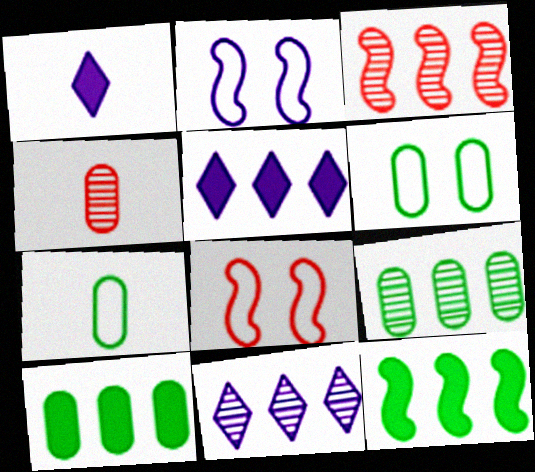[[1, 3, 6], 
[1, 8, 9], 
[3, 9, 11]]